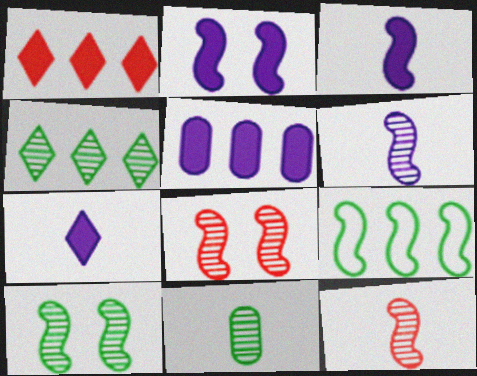[[2, 5, 7], 
[2, 9, 12], 
[3, 8, 9], 
[4, 10, 11]]